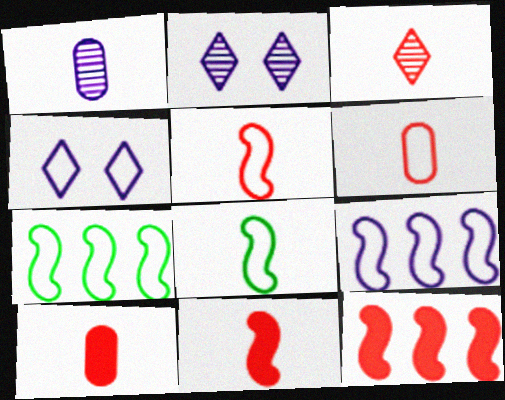[[2, 7, 10], 
[3, 5, 10], 
[3, 6, 11], 
[4, 6, 7]]